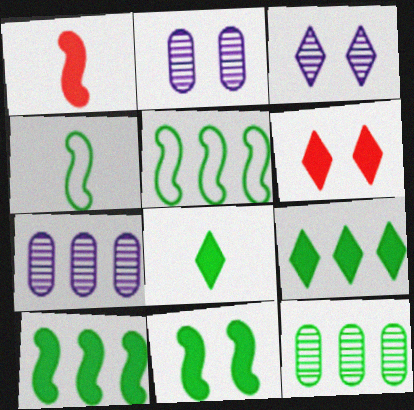[[4, 6, 7], 
[5, 9, 12]]